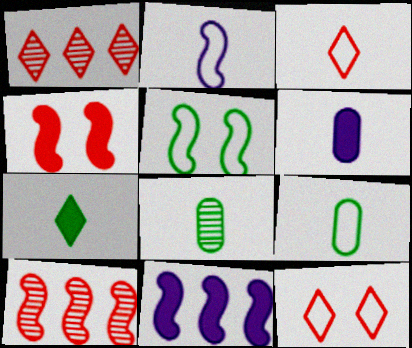[[1, 5, 6], 
[2, 3, 9], 
[8, 11, 12]]